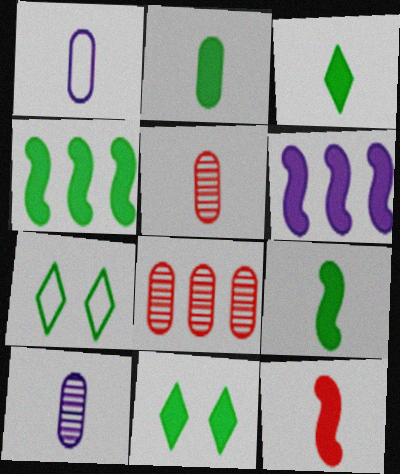[[1, 2, 5], 
[2, 3, 9], 
[2, 4, 11], 
[5, 6, 7]]